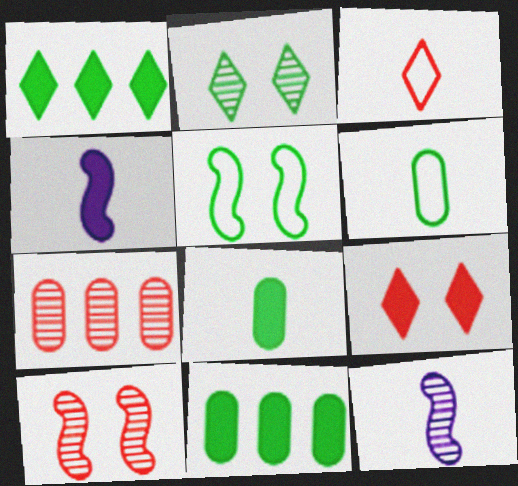[[2, 7, 12], 
[3, 8, 12], 
[4, 9, 11]]